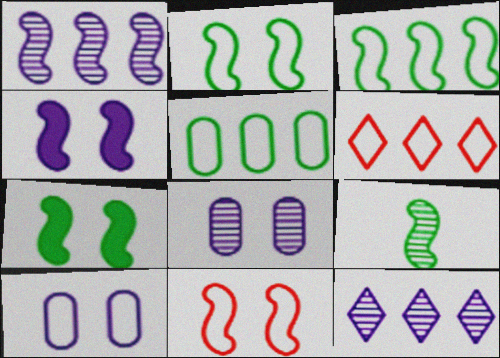[[3, 7, 9]]